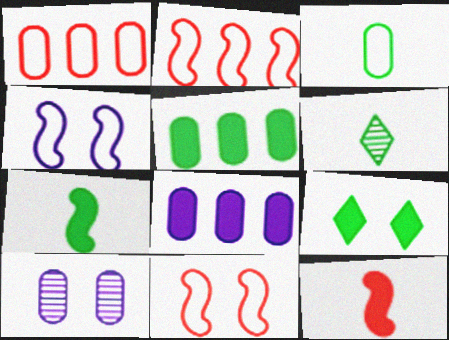[[3, 6, 7], 
[5, 7, 9], 
[6, 8, 11], 
[8, 9, 12], 
[9, 10, 11]]